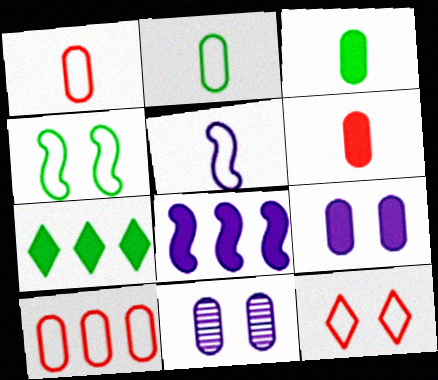[[3, 10, 11]]